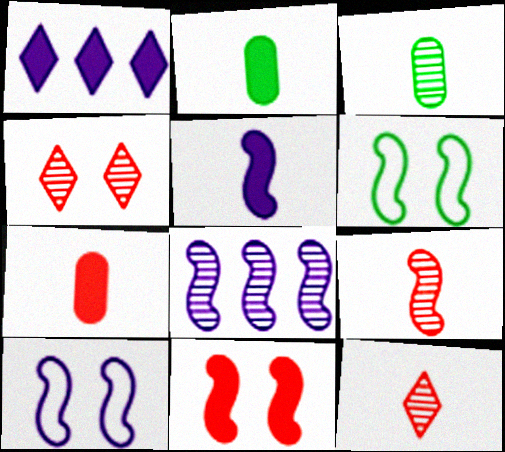[[1, 2, 11], 
[3, 4, 8], 
[5, 8, 10]]